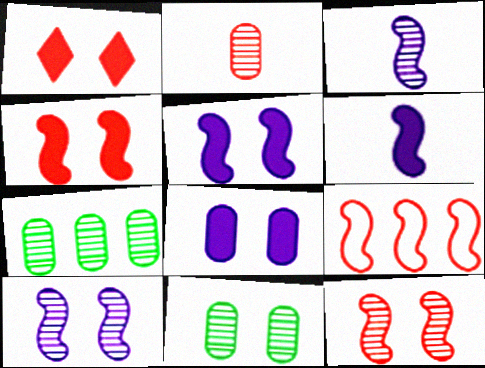[[1, 2, 9]]